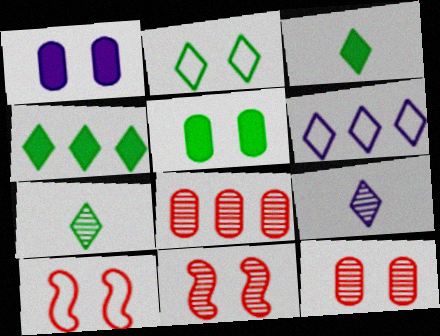[[1, 2, 11], 
[2, 4, 7]]